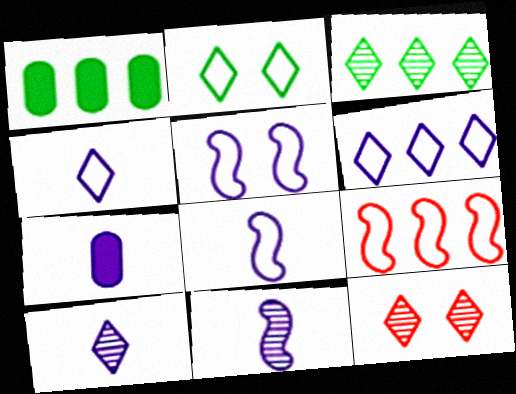[[1, 8, 12], 
[3, 10, 12], 
[4, 7, 11], 
[7, 8, 10]]